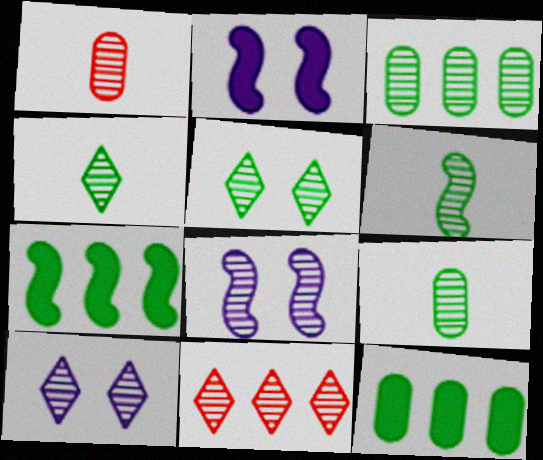[[3, 5, 6], 
[4, 6, 9], 
[4, 10, 11], 
[8, 9, 11]]